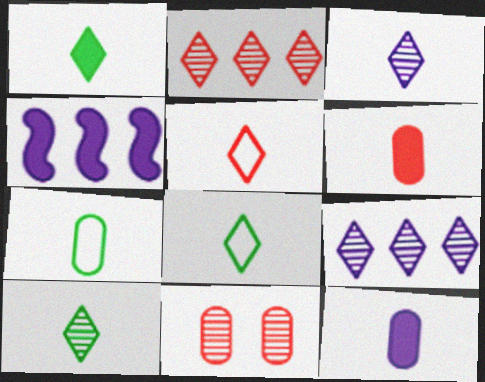[[1, 3, 5], 
[1, 8, 10], 
[4, 8, 11]]